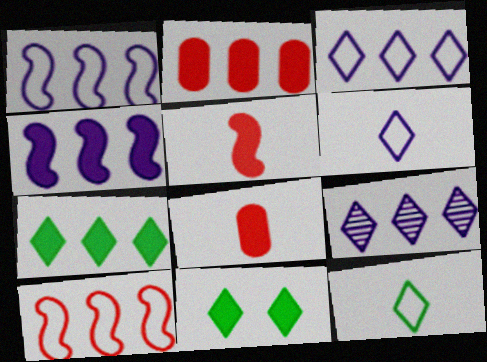[[2, 4, 7], 
[4, 8, 11]]